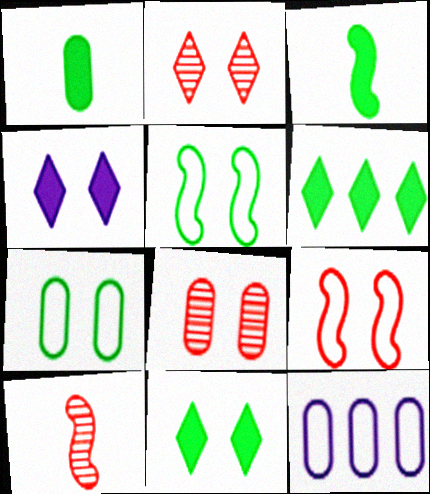[[1, 8, 12], 
[2, 3, 12], 
[4, 5, 8], 
[10, 11, 12]]